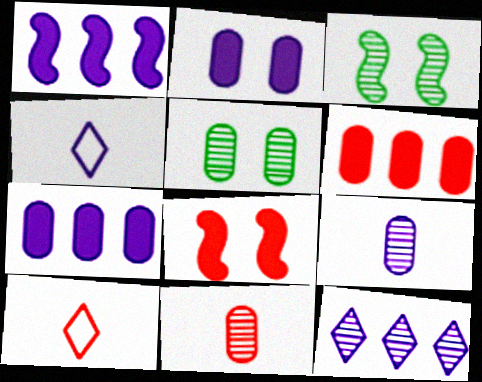[[1, 5, 10], 
[3, 4, 6], 
[3, 7, 10], 
[3, 11, 12]]